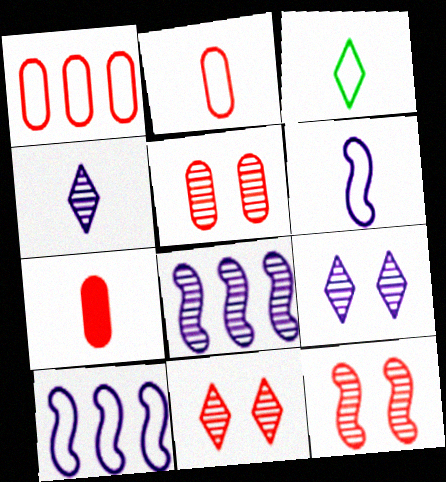[[1, 5, 7], 
[2, 3, 6], 
[5, 11, 12]]